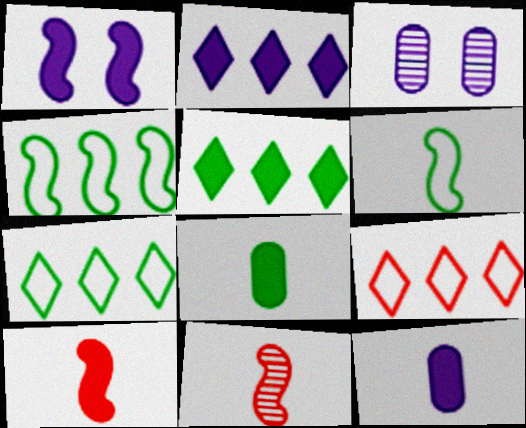[[1, 2, 12], 
[1, 4, 11], 
[3, 7, 10]]